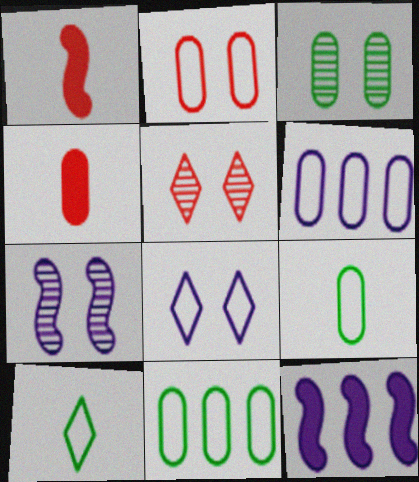[[2, 6, 9], 
[3, 4, 6], 
[3, 5, 7], 
[5, 9, 12]]